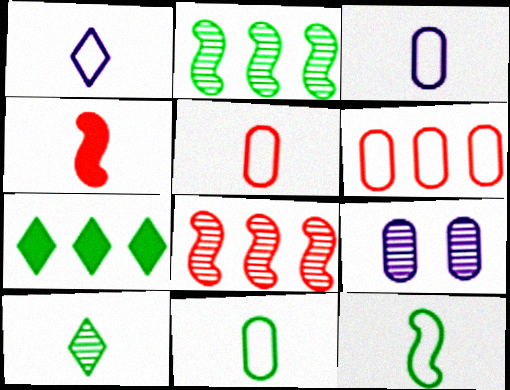[[1, 5, 12], 
[3, 4, 10], 
[3, 5, 11], 
[8, 9, 10]]